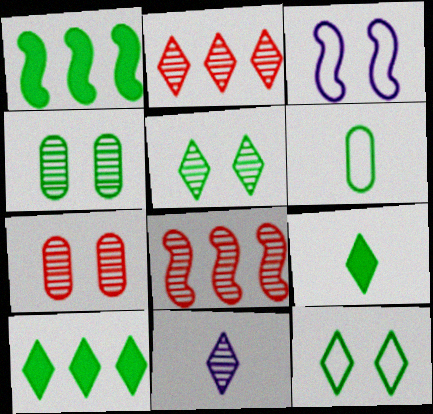[[1, 5, 6], 
[2, 5, 11], 
[4, 8, 11]]